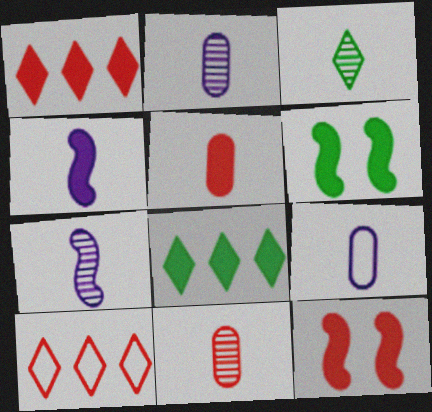[[1, 5, 12], 
[2, 6, 10], 
[3, 7, 11], 
[10, 11, 12]]